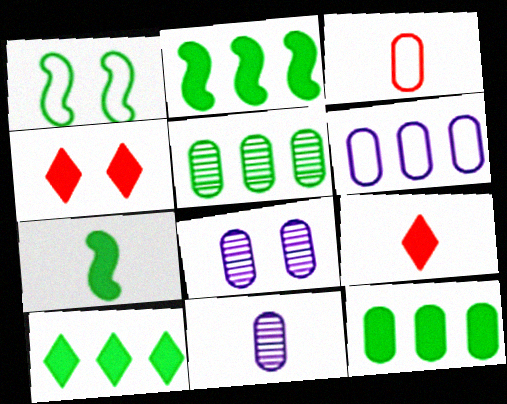[[1, 4, 8], 
[2, 10, 12], 
[3, 8, 12]]